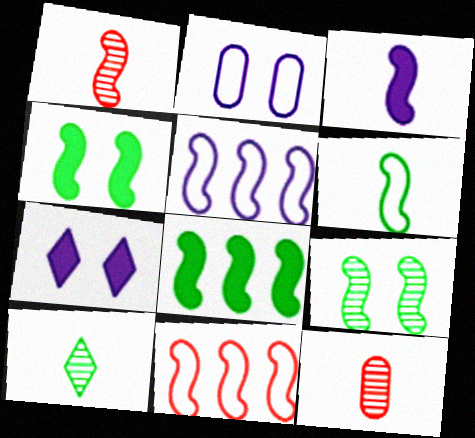[[1, 3, 6], 
[1, 4, 5], 
[3, 9, 11], 
[6, 8, 9]]